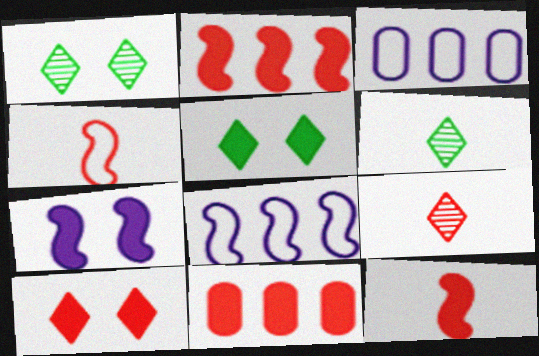[[1, 3, 12], 
[10, 11, 12]]